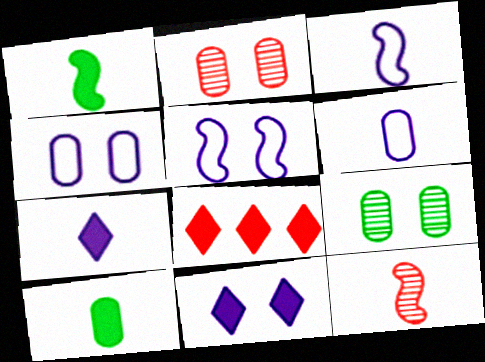[[1, 3, 12], 
[3, 8, 9]]